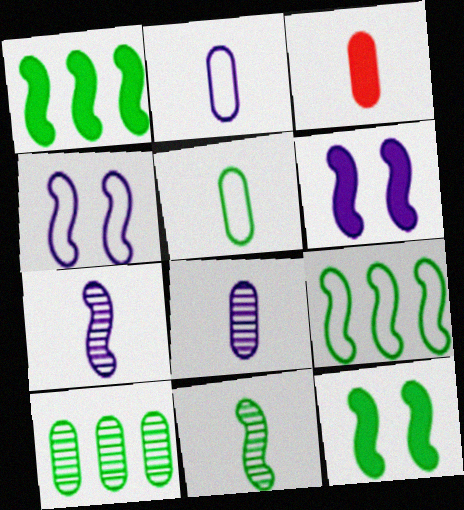[[3, 5, 8], 
[9, 11, 12]]